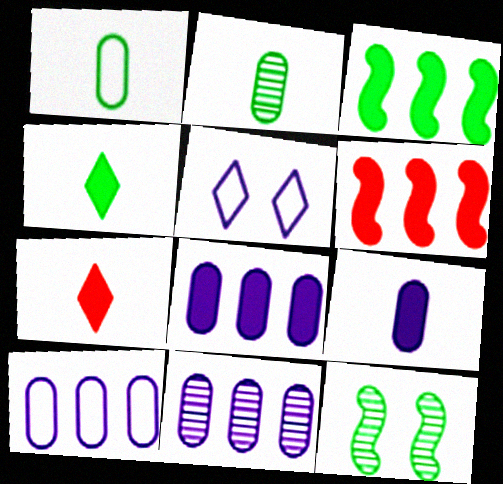[[2, 5, 6], 
[7, 10, 12], 
[8, 10, 11]]